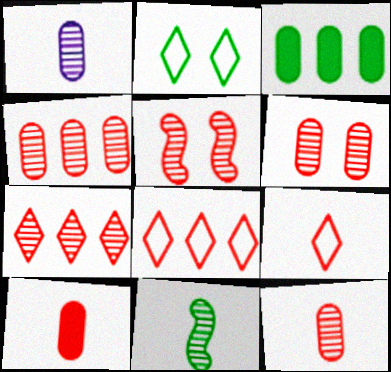[[2, 3, 11], 
[4, 6, 12], 
[5, 7, 12], 
[5, 8, 10]]